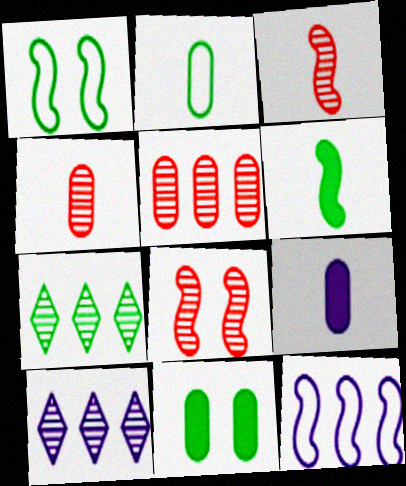[[2, 4, 9], 
[6, 8, 12]]